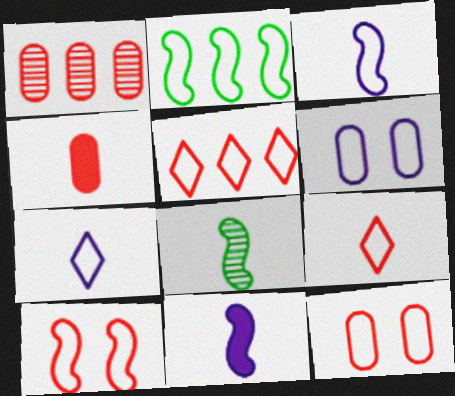[[1, 4, 12], 
[2, 3, 10], 
[2, 6, 9], 
[2, 7, 12], 
[4, 7, 8]]